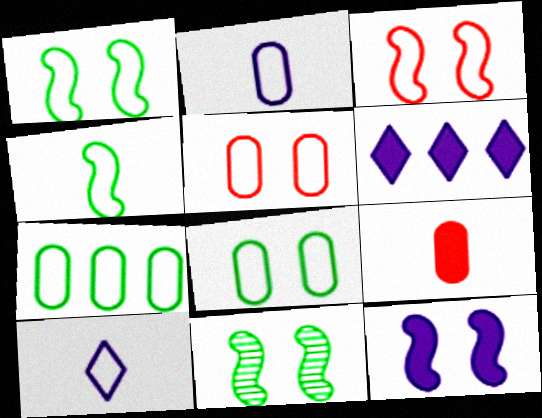[[2, 5, 7], 
[3, 7, 10], 
[3, 11, 12]]